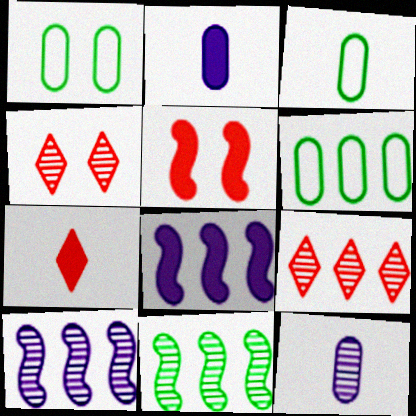[[1, 3, 6], 
[1, 7, 10], 
[3, 4, 8], 
[4, 11, 12], 
[6, 8, 9]]